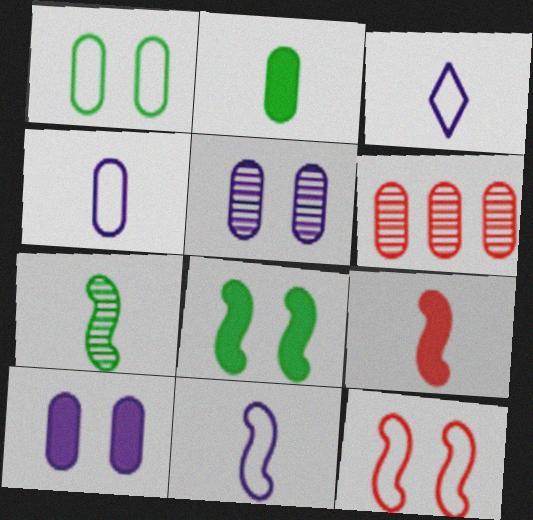[[3, 4, 11], 
[3, 6, 8], 
[7, 9, 11]]